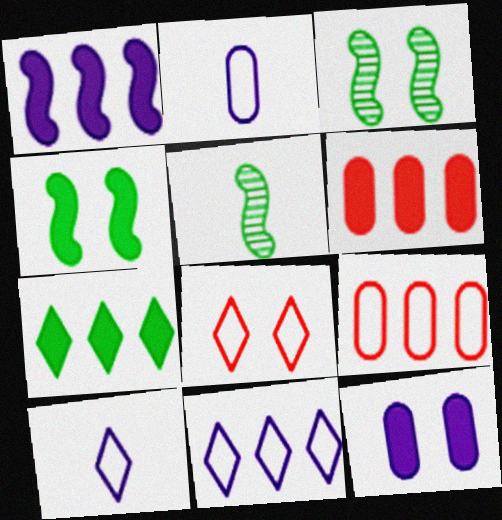[[1, 6, 7], 
[3, 6, 10], 
[3, 8, 12]]